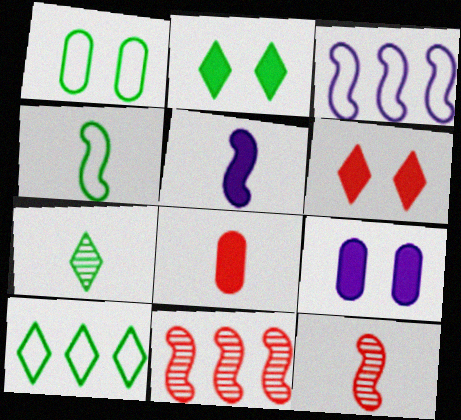[[1, 4, 10], 
[2, 7, 10], 
[4, 5, 12], 
[9, 10, 12]]